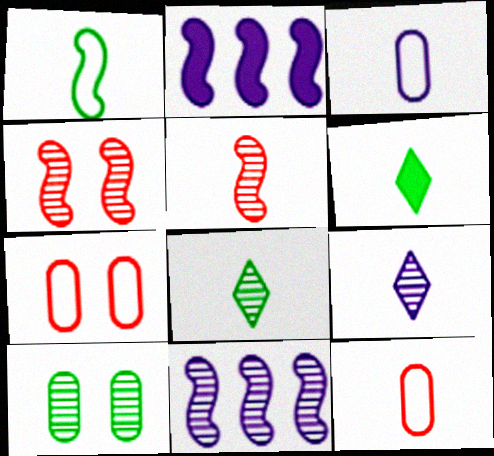[[1, 2, 4], 
[2, 7, 8], 
[3, 5, 6], 
[6, 7, 11]]